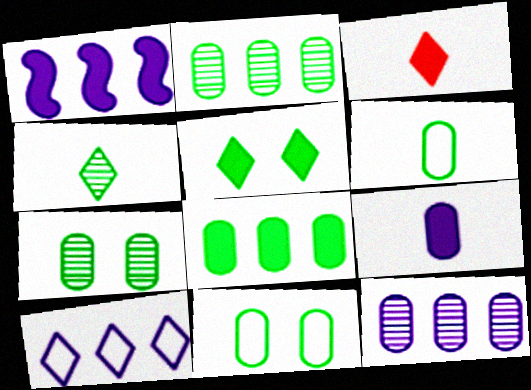[[1, 10, 12], 
[6, 7, 8]]